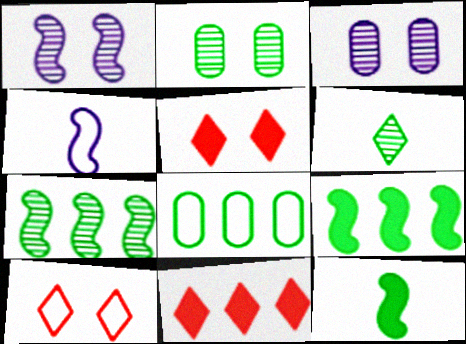[[2, 4, 11], 
[2, 6, 7], 
[4, 8, 10]]